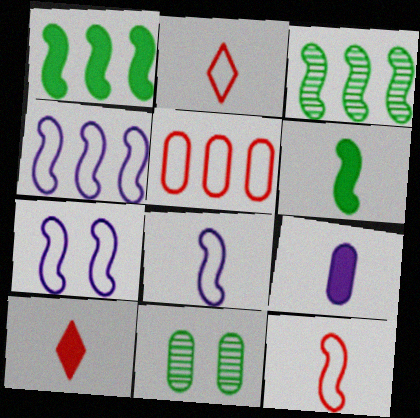[[4, 7, 8], 
[4, 10, 11], 
[5, 9, 11], 
[6, 9, 10]]